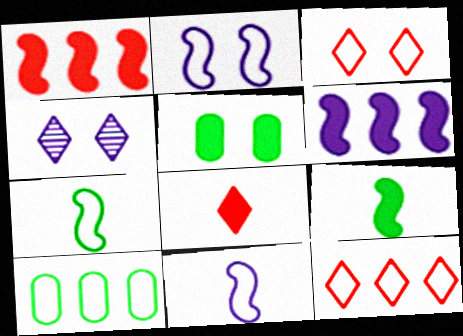[[3, 10, 11], 
[5, 6, 8]]